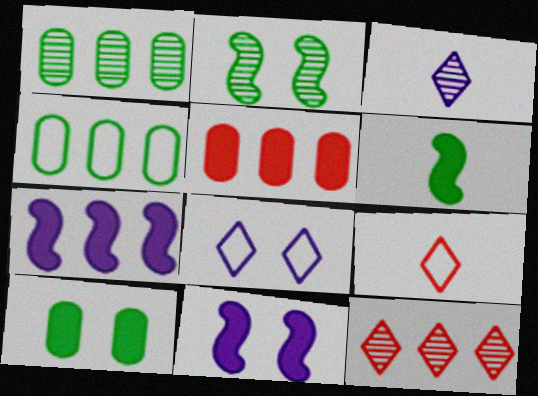[[1, 9, 11], 
[4, 7, 12]]